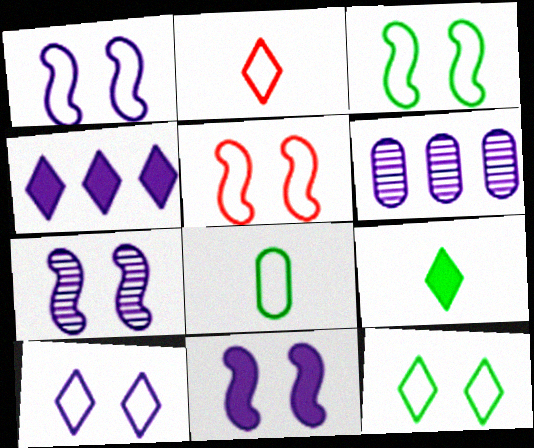[[1, 3, 5], 
[1, 7, 11], 
[5, 6, 9]]